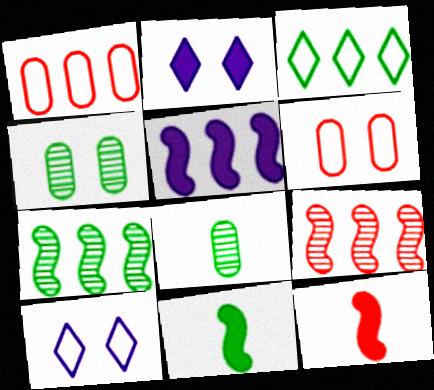[[3, 4, 11]]